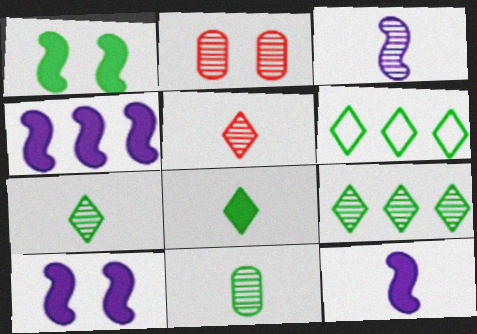[[1, 6, 11], 
[2, 3, 9], 
[2, 6, 12], 
[3, 5, 11], 
[4, 10, 12]]